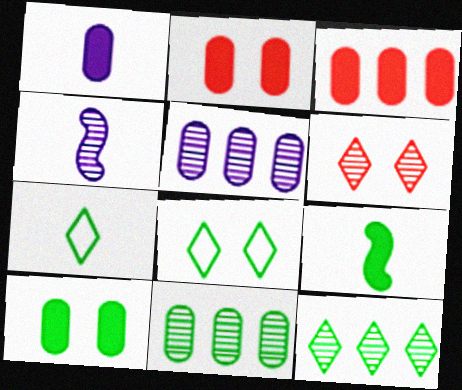[[1, 3, 10], 
[3, 4, 8], 
[4, 6, 11], 
[8, 9, 11]]